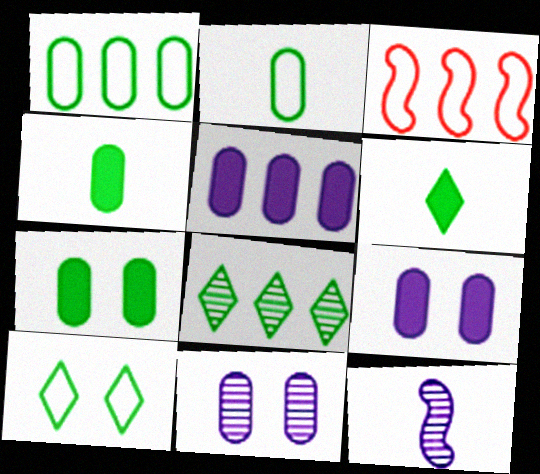[[3, 5, 8], 
[3, 6, 11], 
[6, 8, 10]]